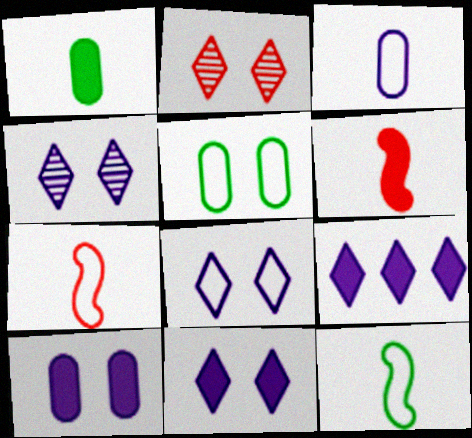[[4, 8, 11]]